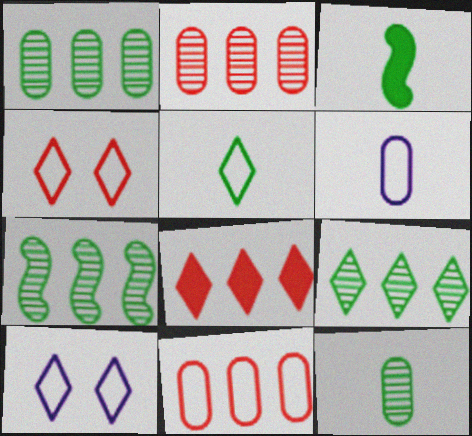[[1, 7, 9], 
[2, 3, 10], 
[3, 5, 12]]